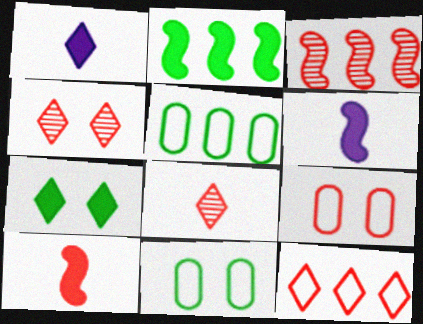[[1, 3, 11], 
[4, 5, 6]]